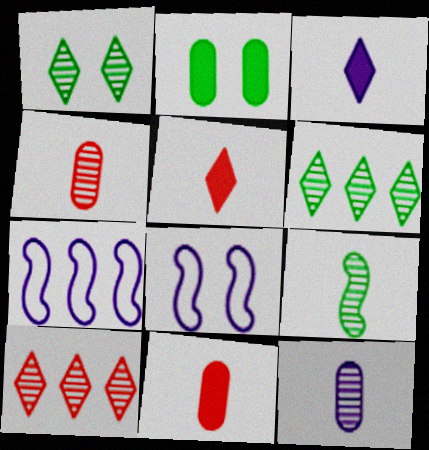[[1, 7, 11], 
[6, 8, 11]]